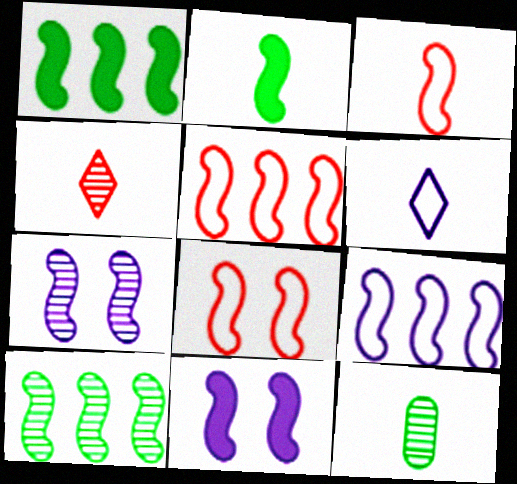[[1, 3, 7], 
[2, 5, 7], 
[3, 5, 8], 
[3, 10, 11]]